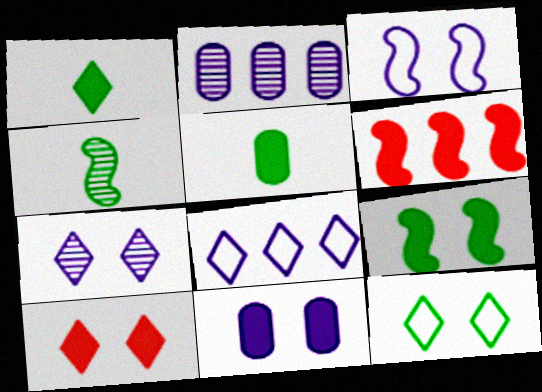[[1, 6, 11], 
[3, 4, 6], 
[3, 7, 11], 
[7, 10, 12], 
[9, 10, 11]]